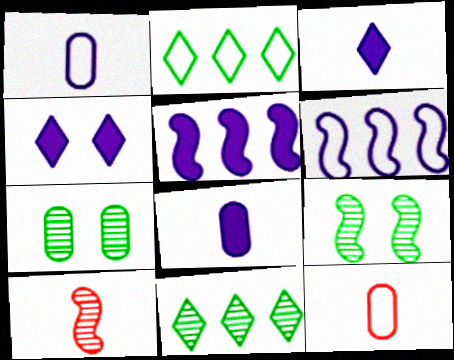[[4, 5, 8]]